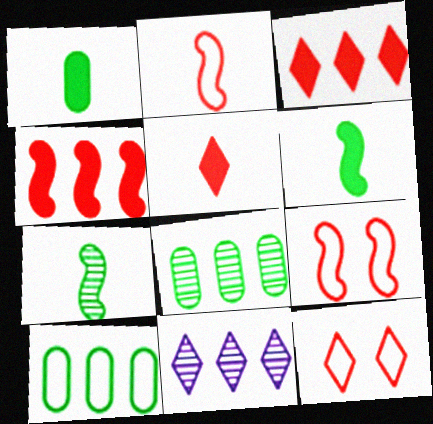[[1, 9, 11], 
[4, 10, 11]]